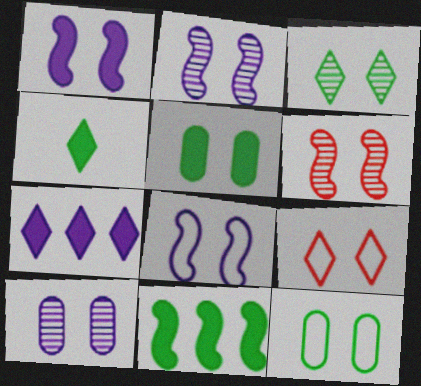[[1, 2, 8], 
[2, 5, 9], 
[3, 6, 10], 
[4, 5, 11], 
[8, 9, 12]]